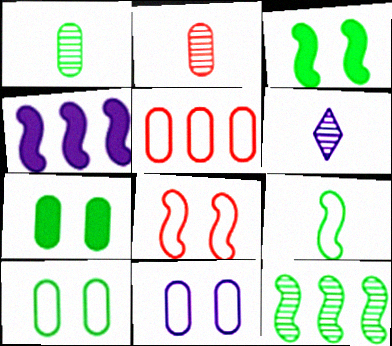[[3, 5, 6], 
[3, 9, 12], 
[4, 6, 11]]